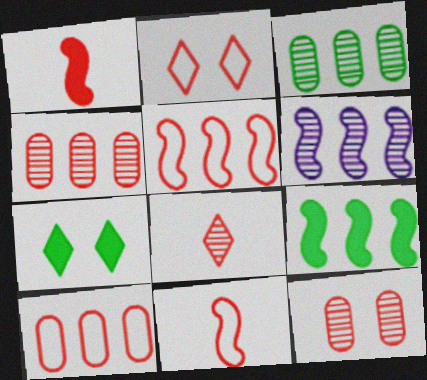[[1, 2, 4], 
[2, 10, 11], 
[5, 6, 9]]